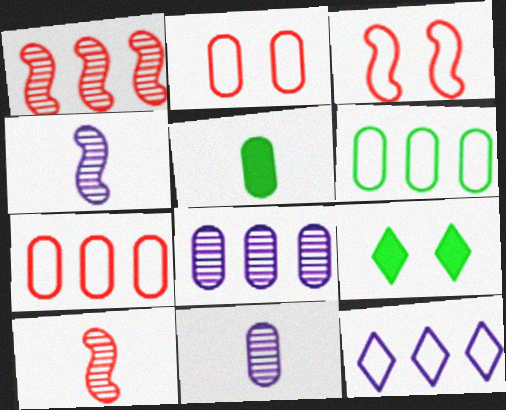[[2, 5, 8], 
[4, 7, 9]]